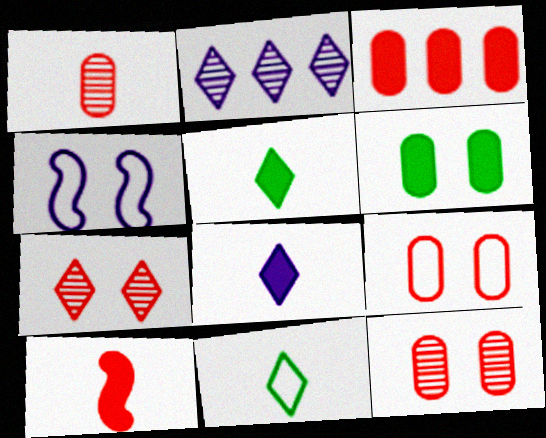[[1, 3, 9], 
[4, 6, 7]]